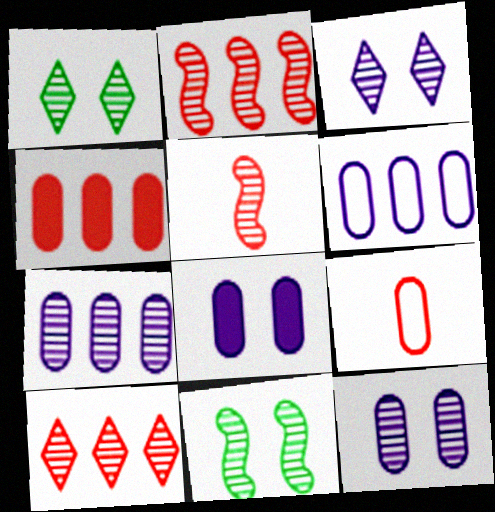[[1, 5, 7]]